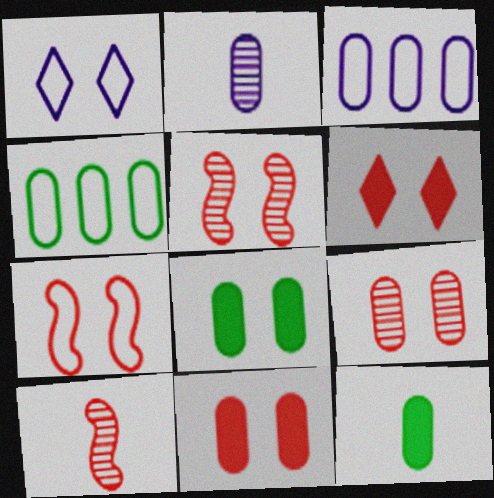[[1, 5, 8], 
[2, 4, 11], 
[3, 9, 12], 
[6, 7, 9]]